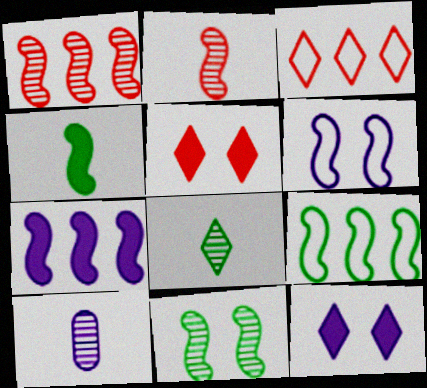[[1, 4, 6], 
[1, 7, 9], 
[2, 8, 10], 
[3, 8, 12], 
[4, 9, 11], 
[5, 9, 10]]